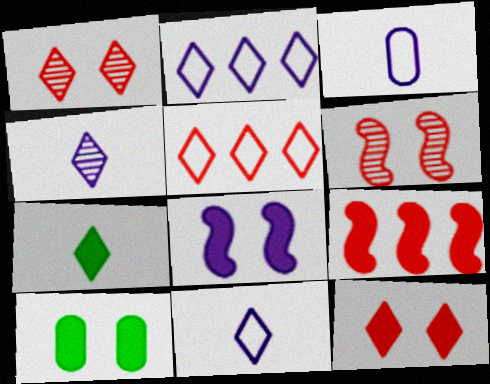[[1, 2, 7], 
[8, 10, 12]]